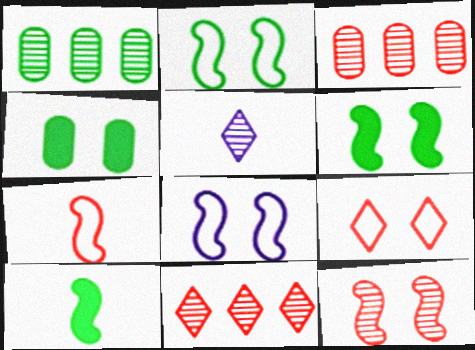[[1, 5, 12], 
[6, 8, 12]]